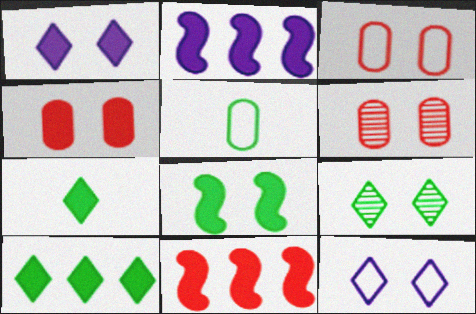[[1, 4, 8], 
[2, 4, 7], 
[3, 4, 6], 
[6, 8, 12]]